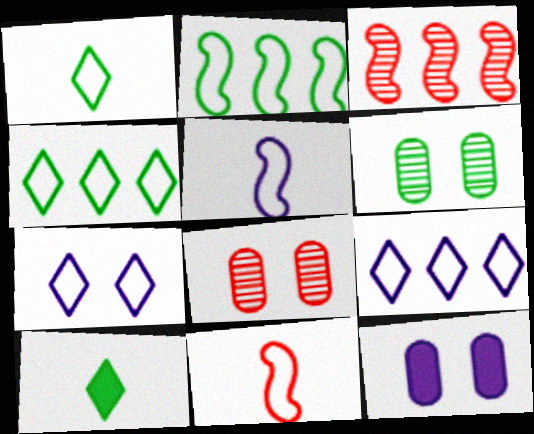[[1, 3, 12], 
[2, 6, 10]]